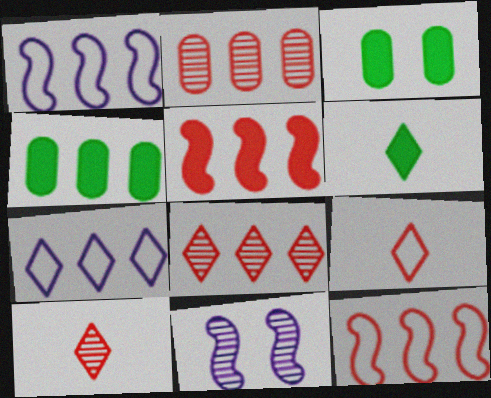[[1, 3, 10], 
[1, 4, 8], 
[4, 9, 11]]